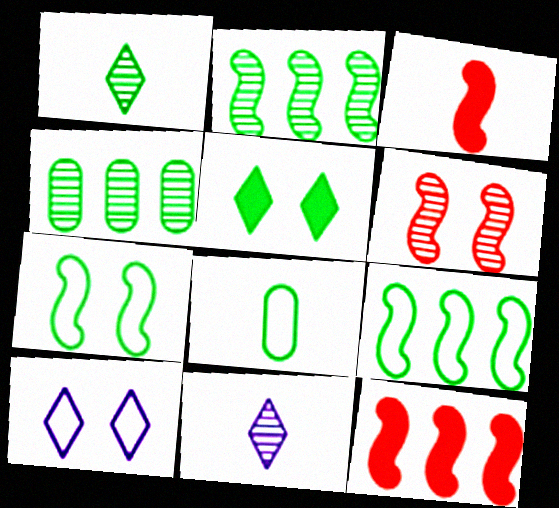[[2, 5, 8], 
[3, 4, 10], 
[3, 8, 11], 
[4, 6, 11]]